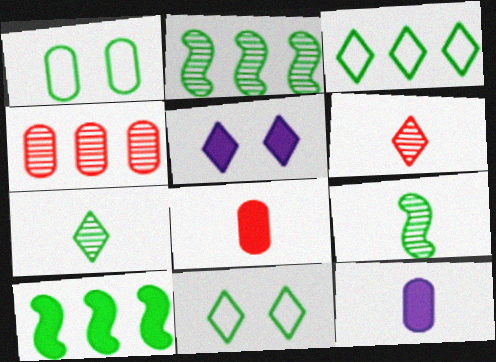[[1, 4, 12], 
[1, 7, 10], 
[3, 5, 6], 
[5, 8, 10]]